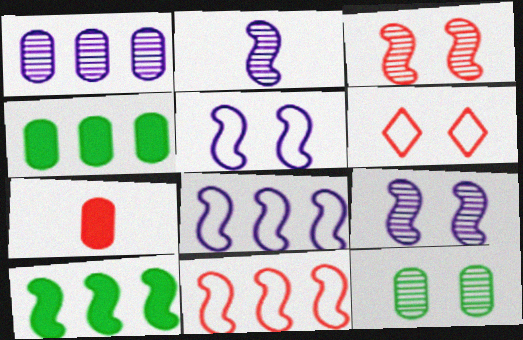[[2, 4, 6]]